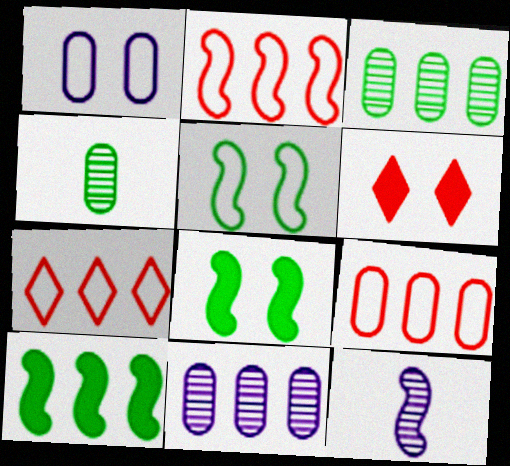[[2, 7, 9], 
[2, 8, 12], 
[7, 10, 11]]